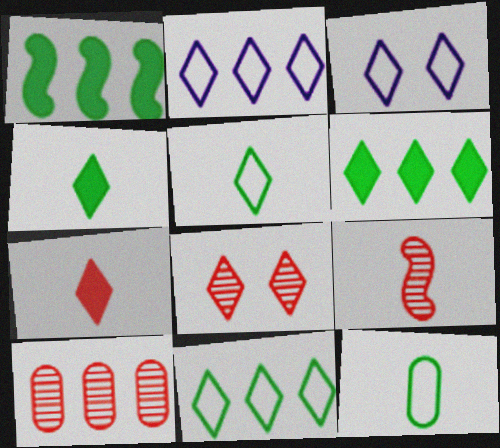[[1, 2, 10], 
[2, 4, 8], 
[8, 9, 10]]